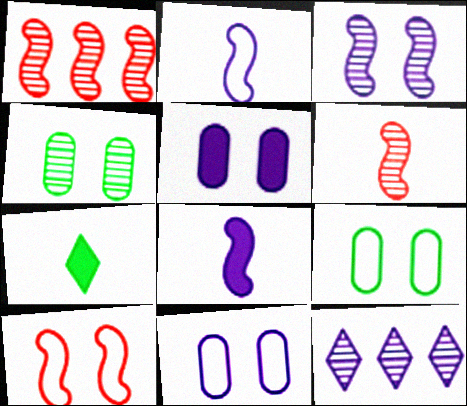[[1, 7, 11], 
[2, 5, 12], 
[4, 6, 12], 
[8, 11, 12]]